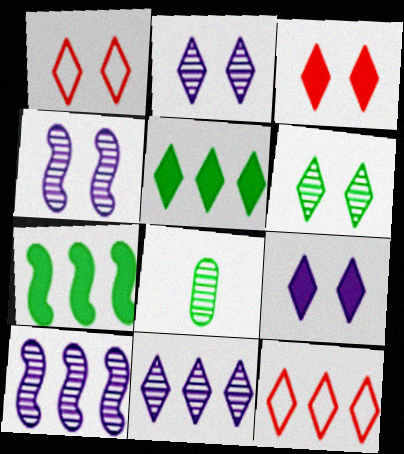[[1, 6, 9], 
[5, 11, 12]]